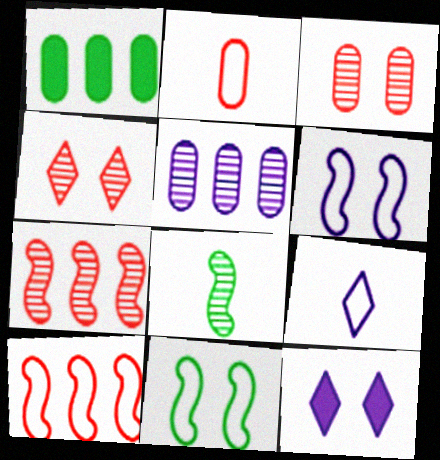[[3, 11, 12], 
[4, 5, 8]]